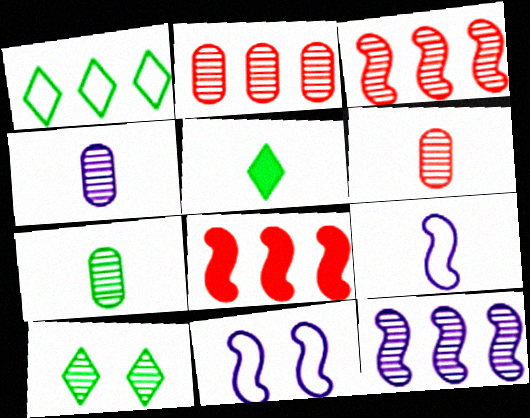[[1, 5, 10], 
[2, 5, 11], 
[3, 4, 10], 
[4, 6, 7], 
[5, 6, 9], 
[6, 10, 12]]